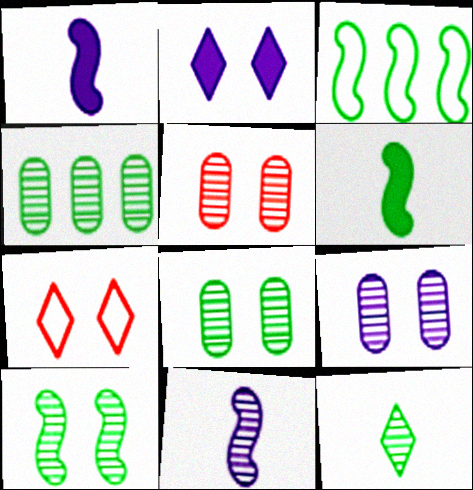[[1, 4, 7], 
[3, 6, 10], 
[4, 10, 12], 
[5, 8, 9]]